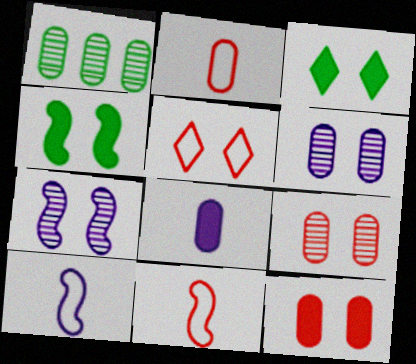[[4, 5, 6]]